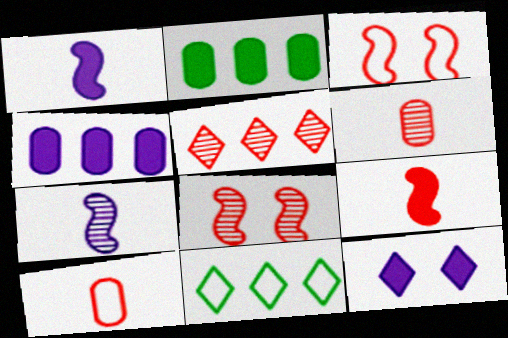[[1, 4, 12], 
[2, 9, 12], 
[5, 6, 8]]